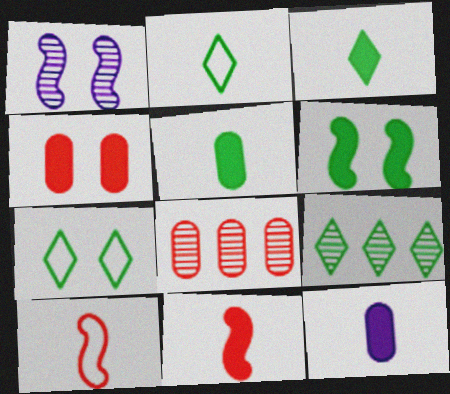[[1, 4, 7], 
[3, 7, 9], 
[3, 11, 12]]